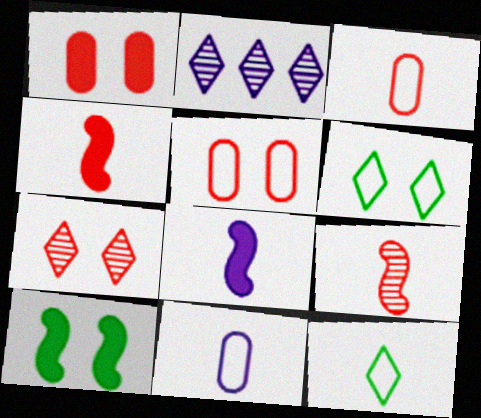[[2, 3, 10]]